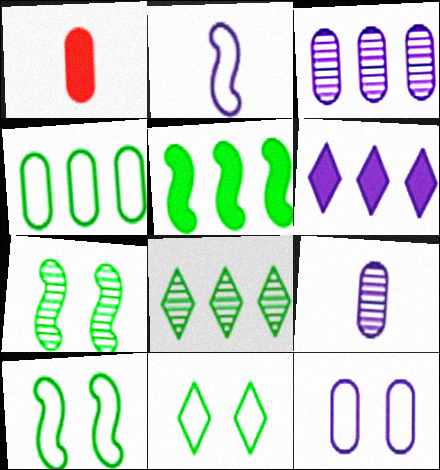[[4, 5, 8]]